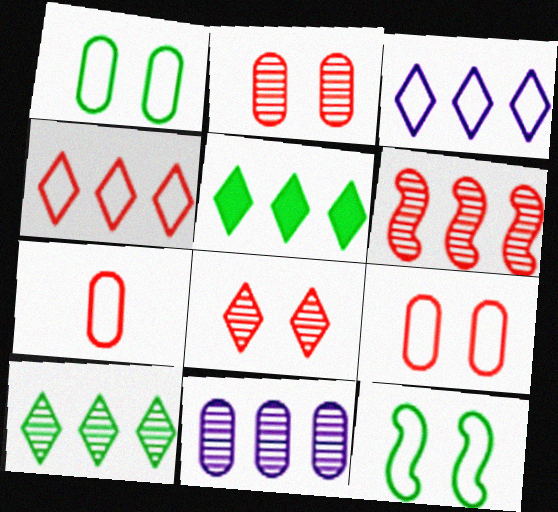[[3, 7, 12], 
[6, 10, 11]]